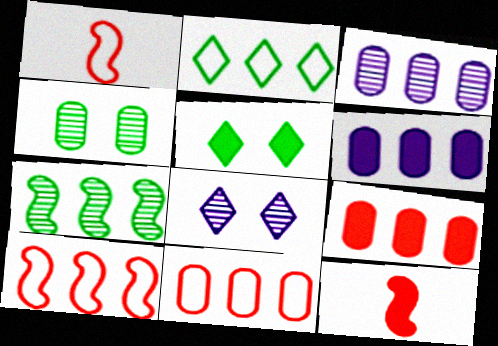[[1, 3, 5], 
[5, 6, 12]]